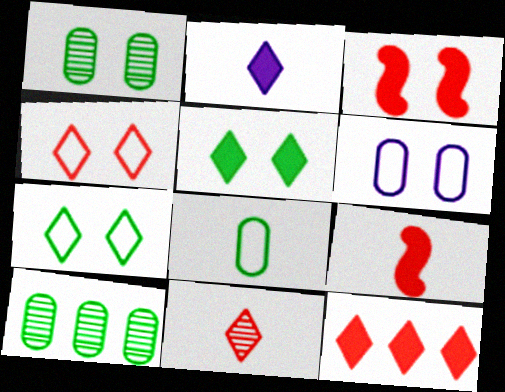[[2, 5, 12], 
[4, 11, 12]]